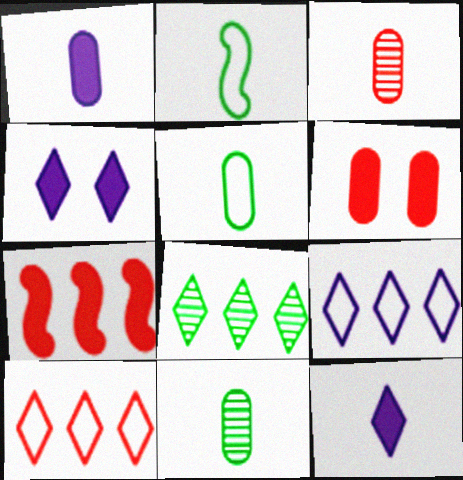[[1, 3, 5], 
[2, 3, 12]]